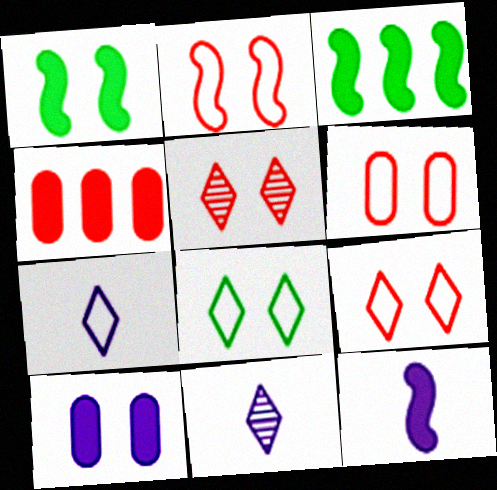[[2, 6, 9], 
[3, 6, 11]]